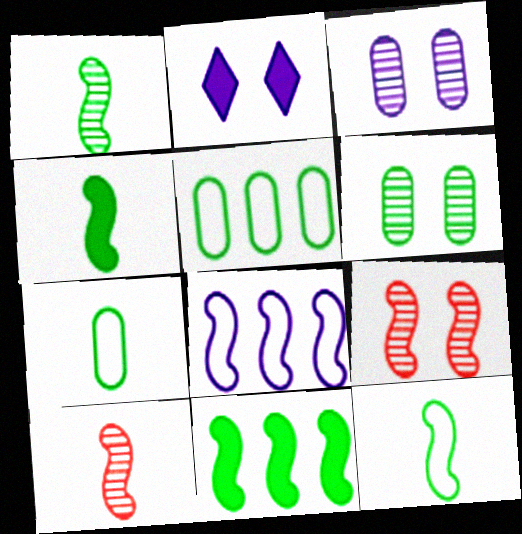[[1, 4, 12], 
[2, 5, 10], 
[4, 8, 9]]